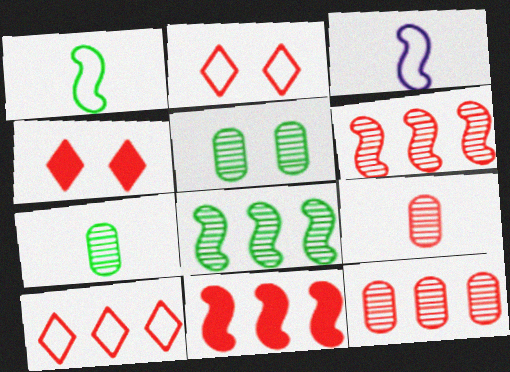[[2, 9, 11], 
[10, 11, 12]]